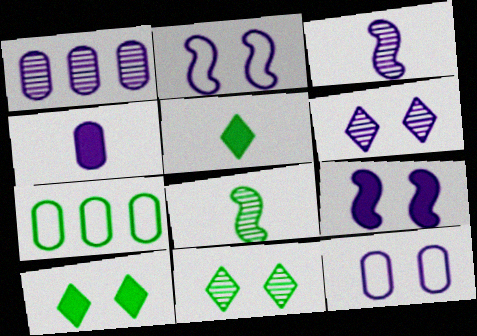[[1, 3, 6], 
[1, 4, 12], 
[6, 9, 12], 
[7, 8, 10]]